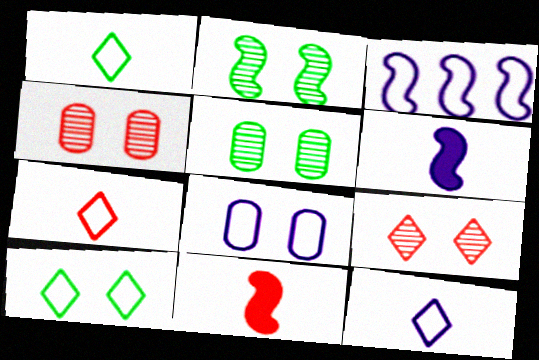[[1, 7, 12], 
[2, 3, 11], 
[3, 8, 12]]